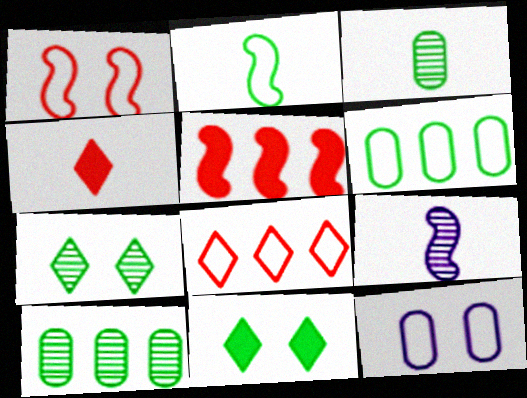[[2, 8, 12], 
[2, 10, 11]]